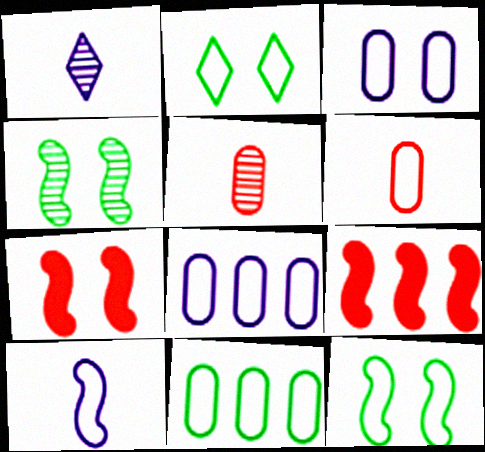[[1, 7, 11], 
[3, 6, 11], 
[4, 9, 10]]